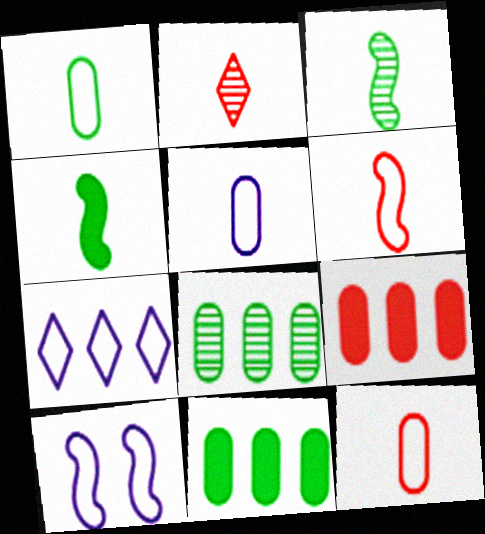[[1, 5, 12], 
[2, 4, 5], 
[2, 10, 11], 
[5, 7, 10]]